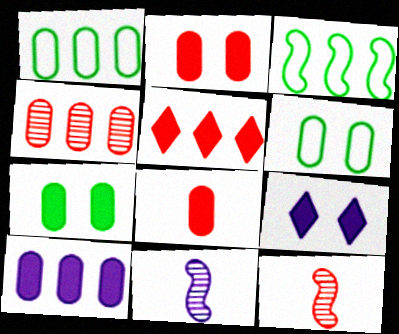[[1, 4, 10], 
[1, 9, 12], 
[5, 6, 11], 
[7, 8, 10]]